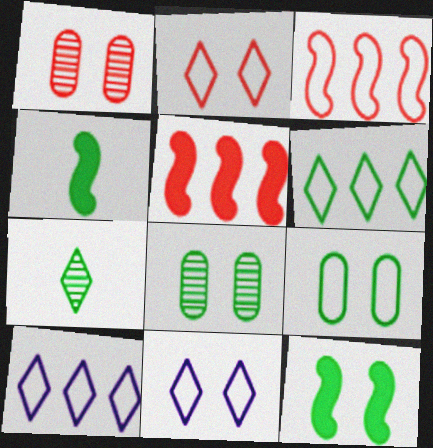[[1, 4, 10], 
[1, 11, 12], 
[4, 6, 8]]